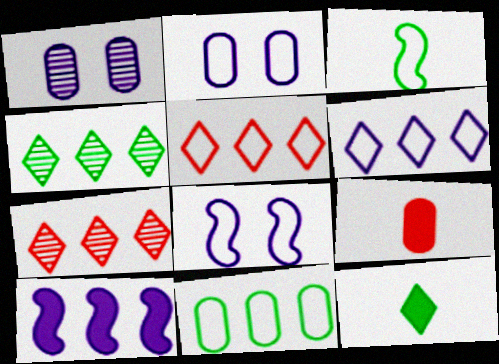[[1, 9, 11], 
[2, 3, 5], 
[4, 8, 9], 
[7, 10, 11]]